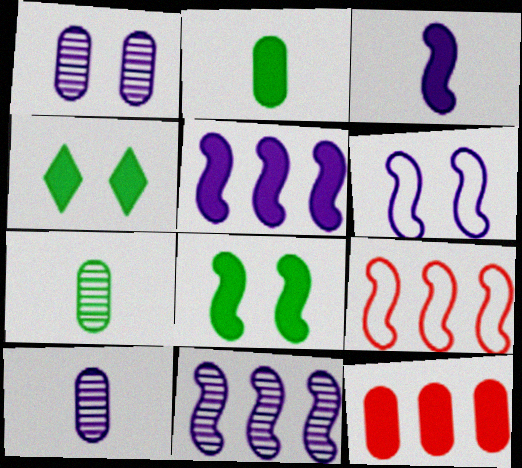[[3, 4, 12], 
[3, 6, 11], 
[4, 9, 10]]